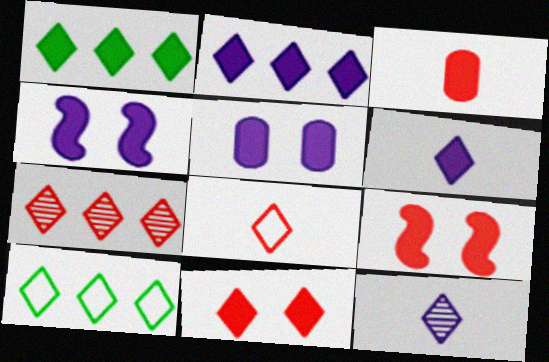[[1, 3, 4], 
[1, 6, 11], 
[2, 7, 10], 
[7, 8, 11], 
[10, 11, 12]]